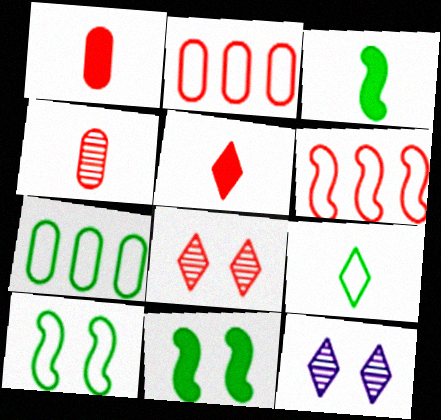[[1, 6, 8], 
[2, 3, 12], 
[7, 9, 10]]